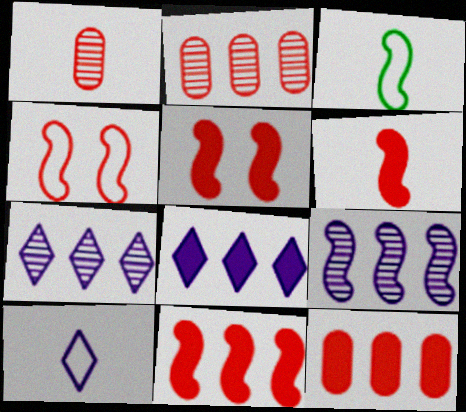[[3, 5, 9], 
[5, 6, 11]]